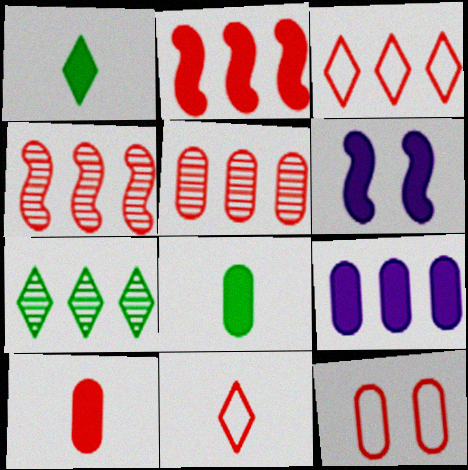[[2, 3, 5], 
[5, 10, 12]]